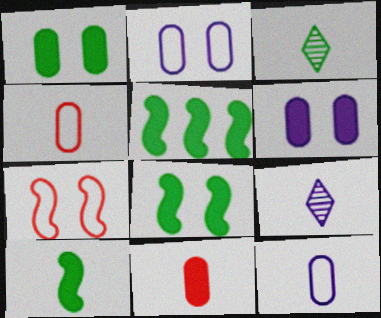[[4, 9, 10], 
[5, 8, 10]]